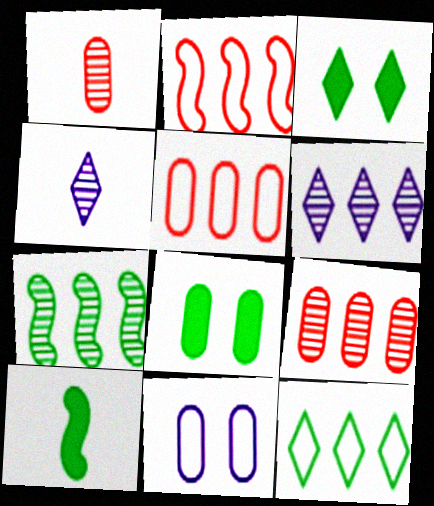[[2, 4, 8], 
[6, 7, 9]]